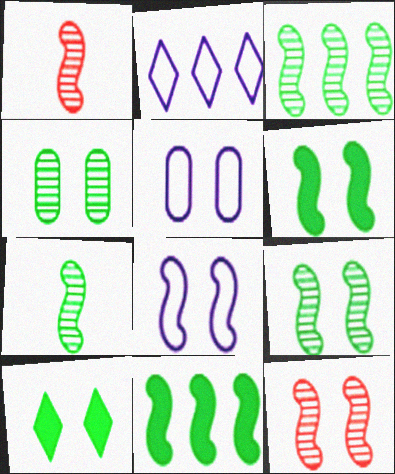[[1, 8, 11], 
[3, 7, 9], 
[5, 10, 12], 
[6, 8, 12]]